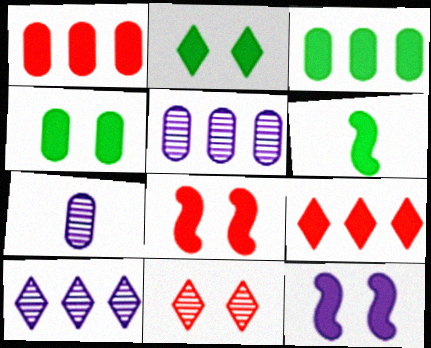[[2, 3, 6]]